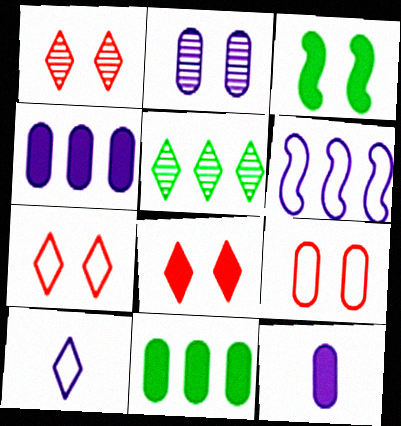[[1, 7, 8], 
[2, 3, 7], 
[5, 8, 10]]